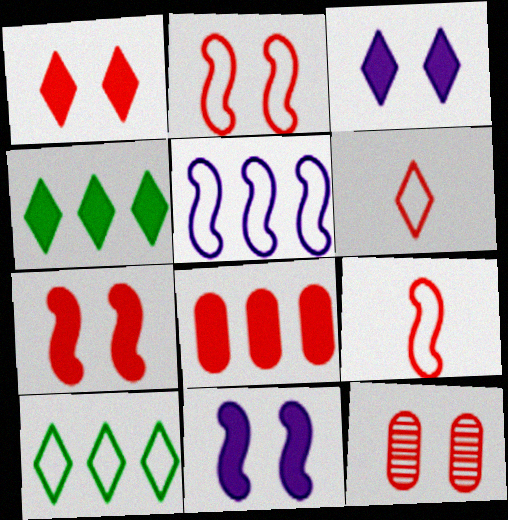[[1, 2, 12]]